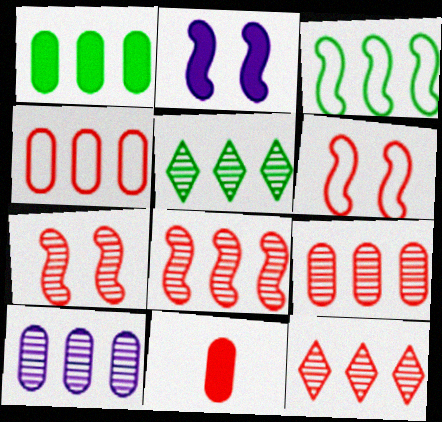[[1, 3, 5], 
[1, 4, 10], 
[5, 8, 10], 
[6, 11, 12], 
[8, 9, 12]]